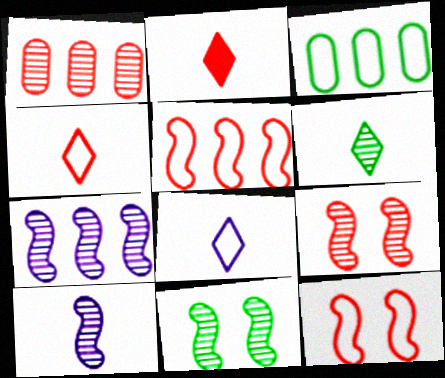[[1, 2, 12], 
[2, 6, 8], 
[3, 8, 12]]